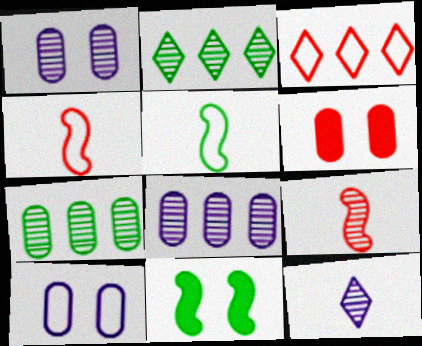[[1, 2, 9], 
[3, 5, 10], 
[3, 6, 9]]